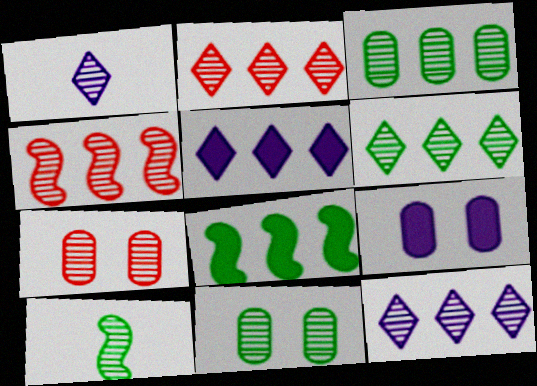[[1, 4, 11], 
[2, 6, 12], 
[3, 4, 12], 
[6, 10, 11], 
[7, 10, 12]]